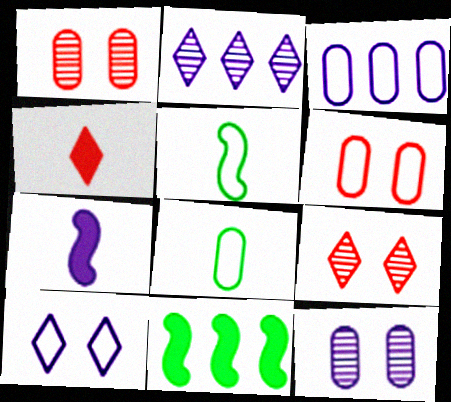[[3, 6, 8]]